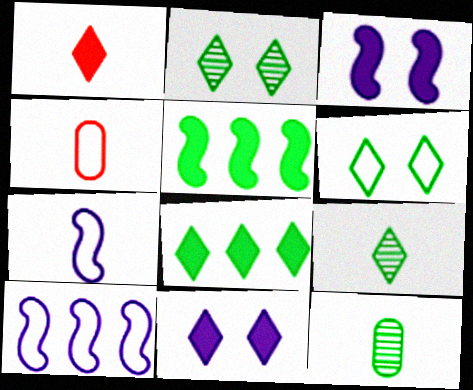[[1, 7, 12], 
[1, 8, 11], 
[4, 6, 10], 
[5, 6, 12], 
[6, 8, 9]]